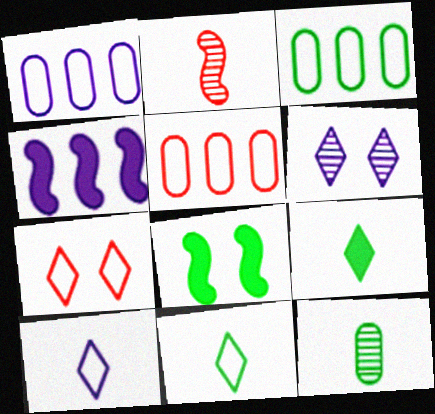[[1, 3, 5], 
[4, 7, 12]]